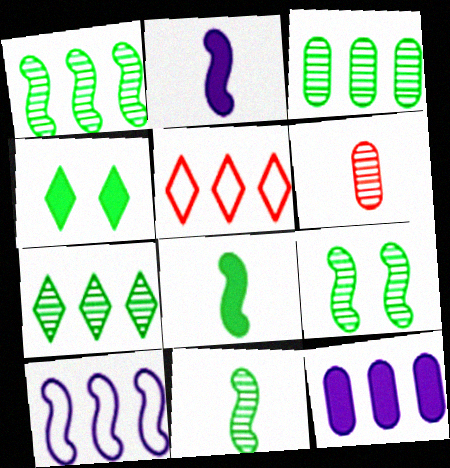[[1, 3, 7], 
[1, 5, 12], 
[1, 9, 11], 
[4, 6, 10]]